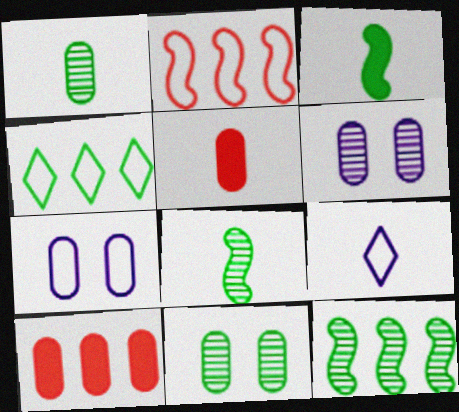[[1, 7, 10], 
[3, 4, 11], 
[5, 8, 9]]